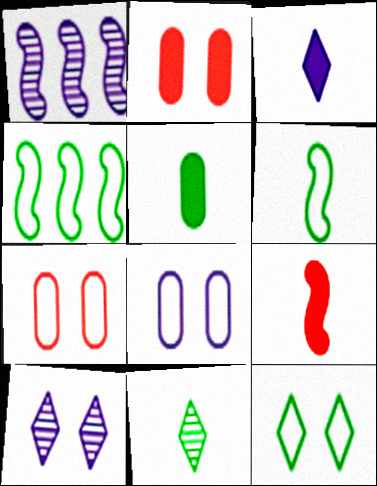[[1, 3, 8], 
[3, 5, 9], 
[5, 6, 11]]